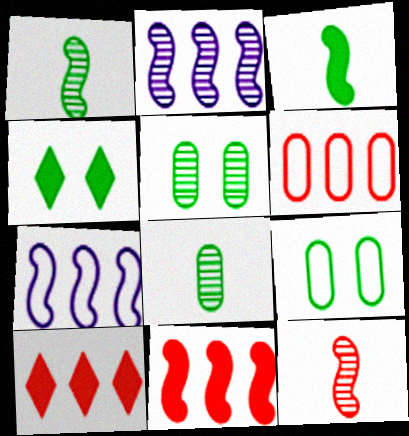[]